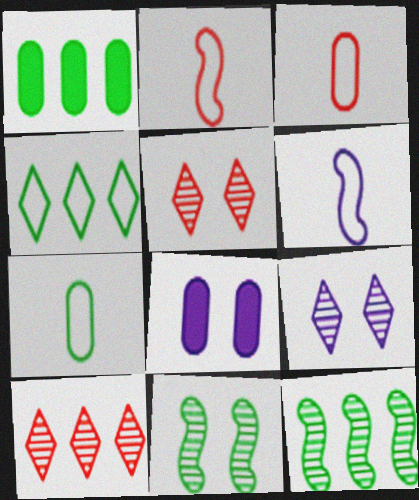[[1, 2, 9], 
[1, 4, 12], 
[1, 5, 6]]